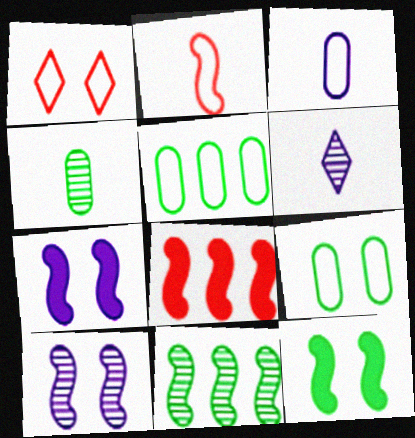[[2, 7, 11], 
[6, 8, 9]]